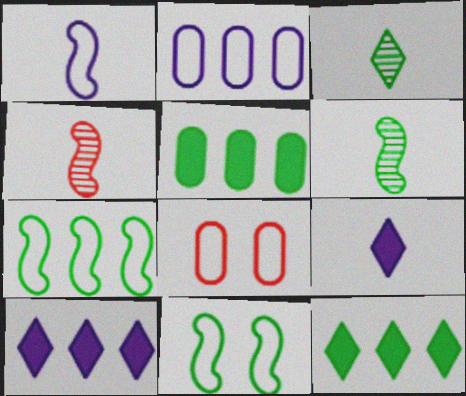[[3, 5, 11], 
[6, 8, 10]]